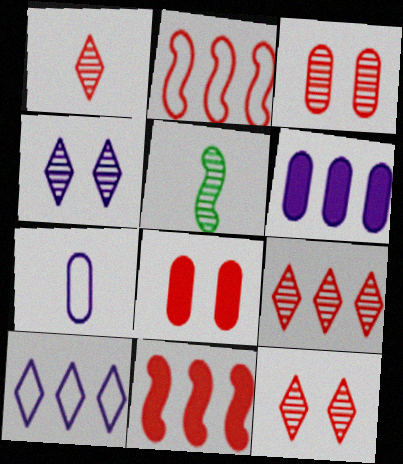[[1, 2, 8], 
[1, 9, 12], 
[5, 8, 10]]